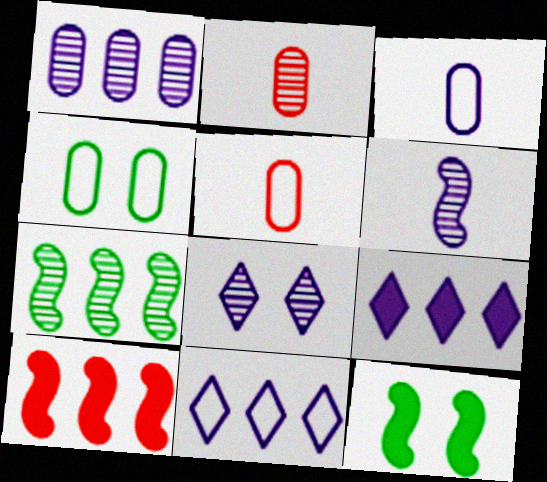[[1, 6, 8], 
[2, 7, 8], 
[2, 11, 12]]